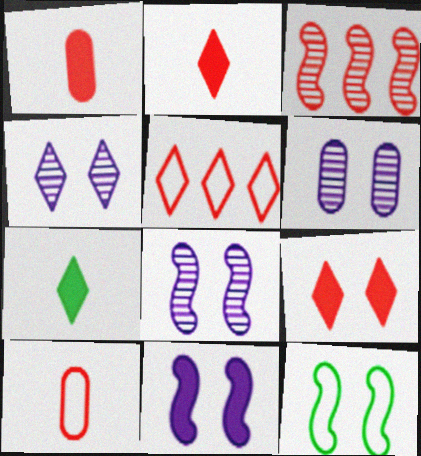[[3, 9, 10], 
[4, 5, 7], 
[4, 6, 8], 
[6, 9, 12]]